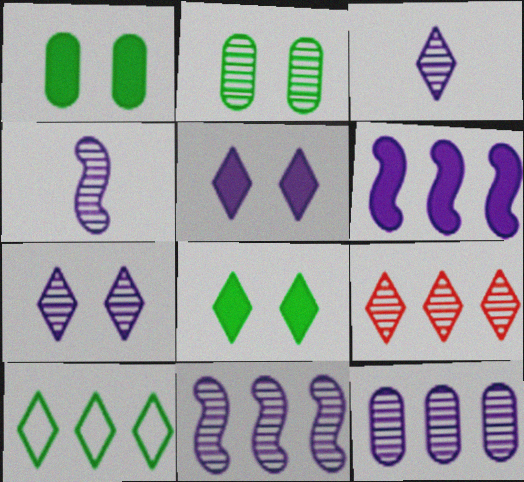[[2, 4, 9], 
[4, 7, 12]]